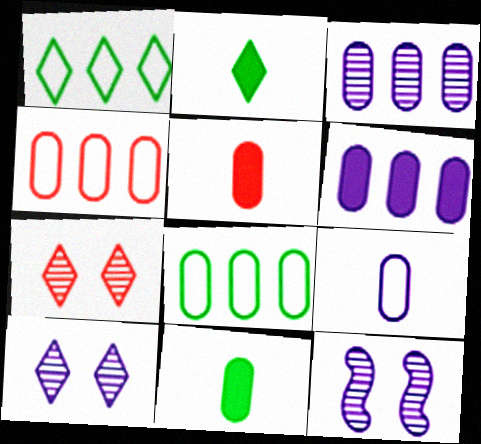[[1, 5, 12], 
[2, 4, 12]]